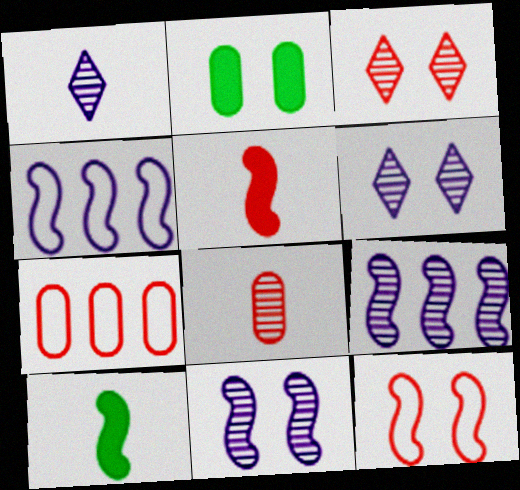[[2, 6, 12], 
[3, 5, 7], 
[6, 7, 10], 
[9, 10, 12]]